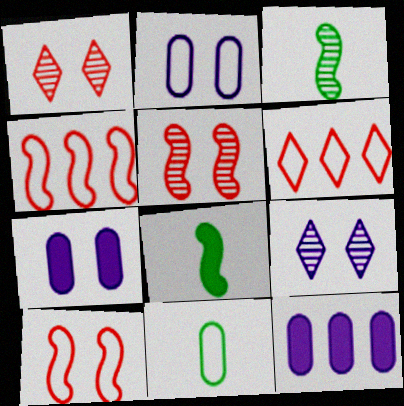[[3, 6, 7]]